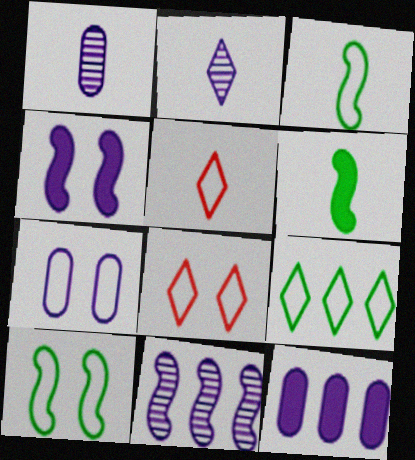[[1, 5, 6], 
[1, 7, 12], 
[7, 8, 10]]